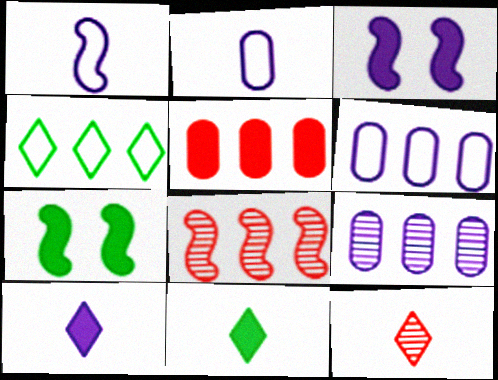[[1, 7, 8], 
[3, 5, 11], 
[5, 7, 10], 
[6, 7, 12]]